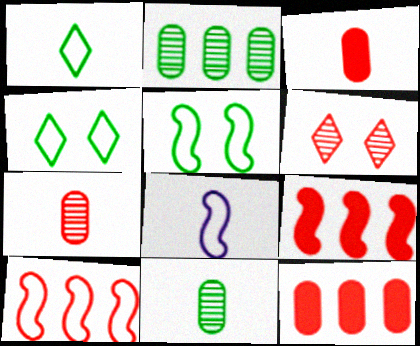[[3, 6, 10], 
[5, 8, 10]]